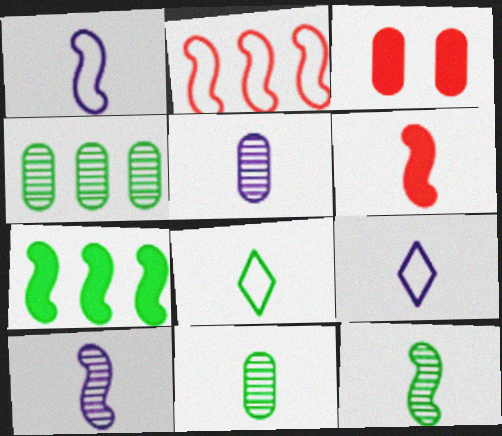[[1, 6, 12], 
[5, 6, 8], 
[6, 9, 11]]